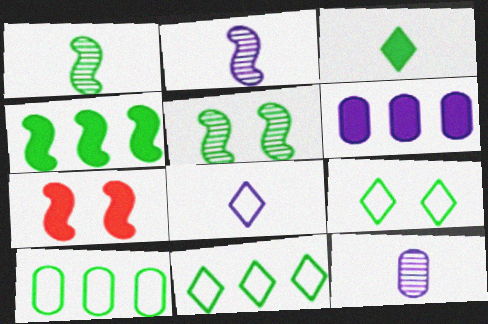[[3, 5, 10], 
[3, 6, 7], 
[7, 11, 12]]